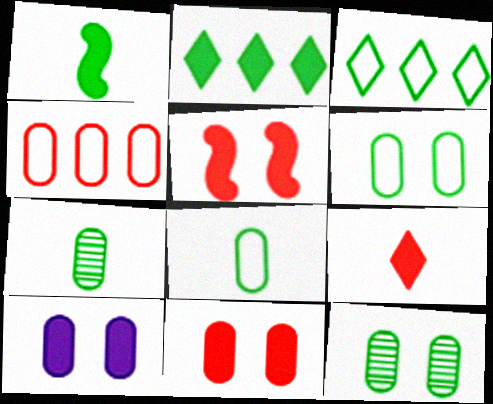[[1, 3, 12], 
[4, 7, 10]]